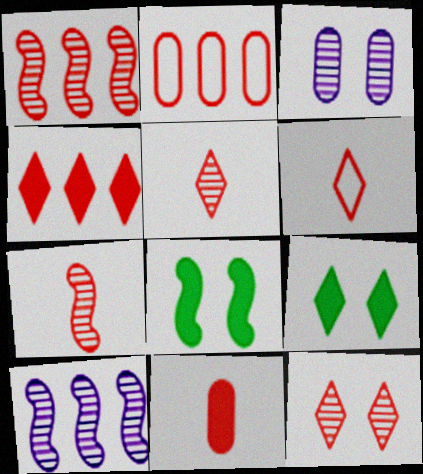[[1, 2, 4], 
[4, 6, 12], 
[6, 7, 11]]